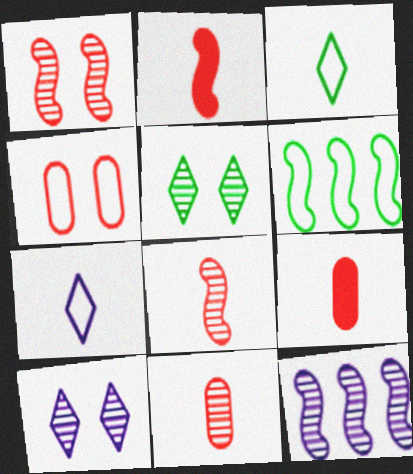[[4, 6, 7], 
[5, 11, 12], 
[6, 9, 10]]